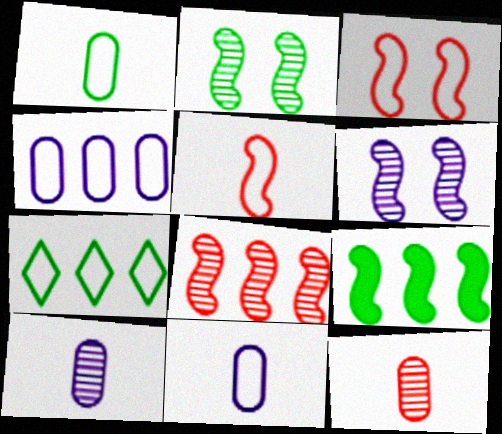[[3, 7, 11], 
[5, 6, 9]]